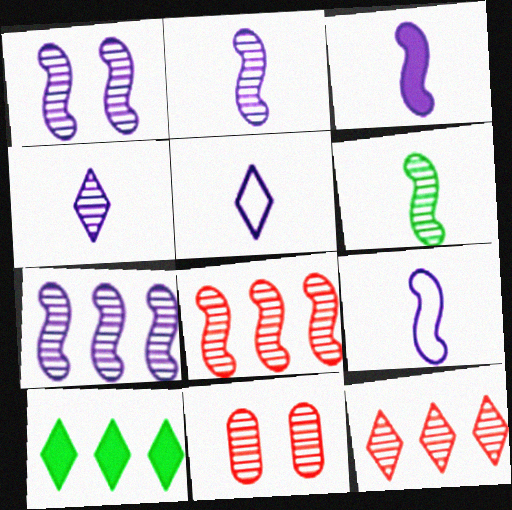[[1, 2, 7], 
[1, 6, 8], 
[2, 3, 9], 
[9, 10, 11]]